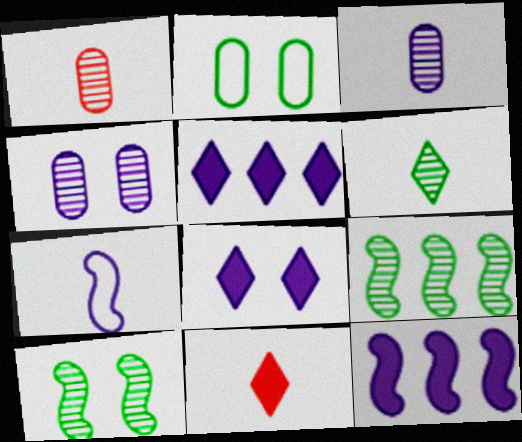[[4, 5, 7]]